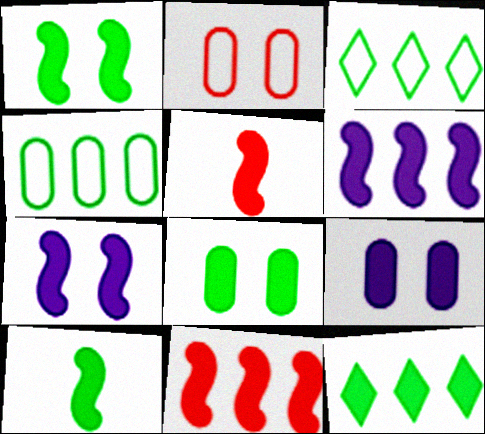[[1, 5, 6], 
[5, 9, 12], 
[7, 10, 11], 
[8, 10, 12]]